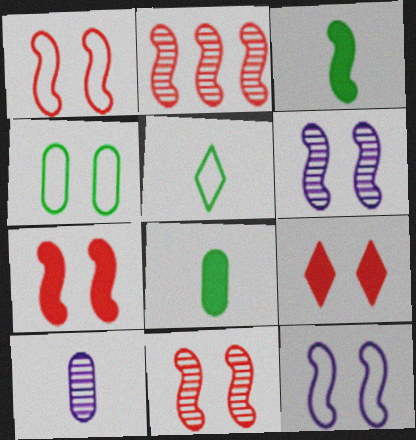[[1, 7, 11], 
[2, 3, 12], 
[4, 6, 9]]